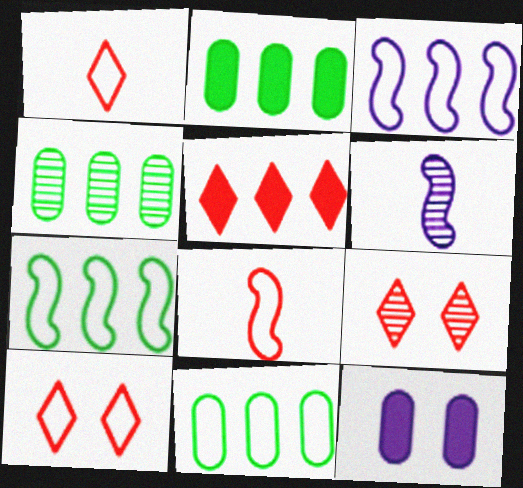[[1, 5, 9], 
[2, 4, 11], 
[2, 6, 10], 
[3, 4, 5], 
[4, 6, 9]]